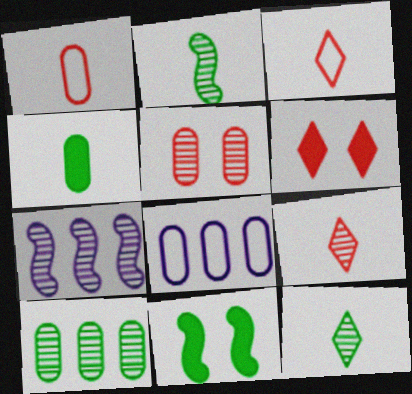[[2, 6, 8], 
[4, 5, 8], 
[5, 7, 12], 
[8, 9, 11]]